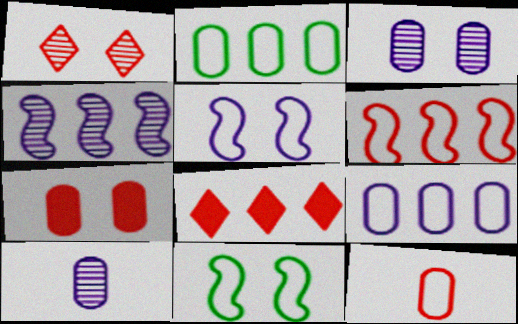[[2, 4, 8], 
[2, 7, 10], 
[8, 10, 11]]